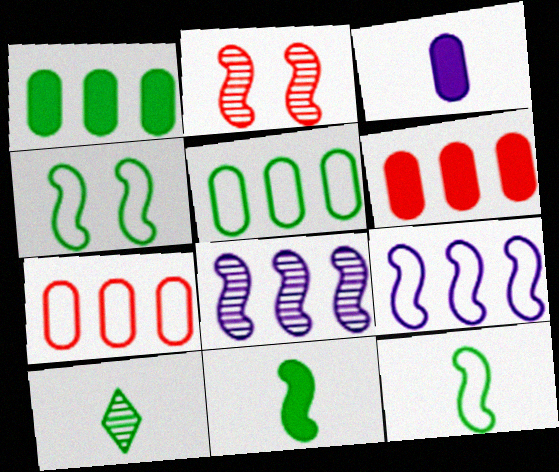[[1, 4, 10], 
[2, 9, 11]]